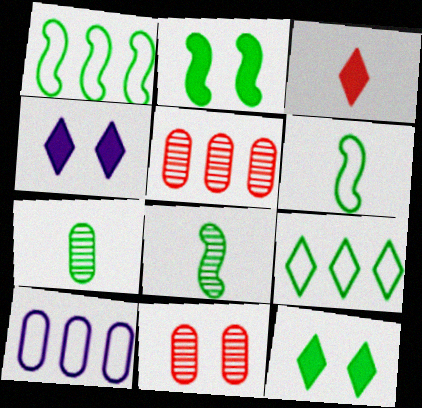[[1, 2, 8], 
[1, 7, 12], 
[2, 7, 9], 
[4, 5, 6]]